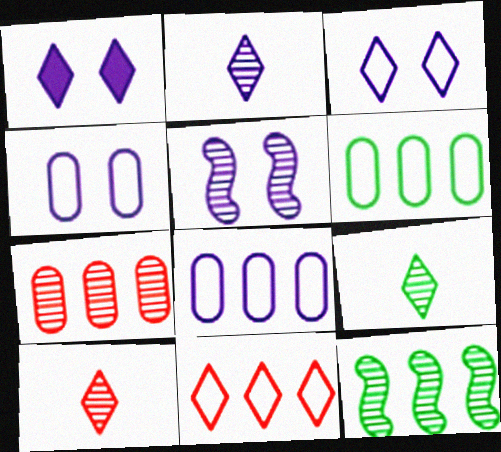[[1, 4, 5], 
[1, 9, 11], 
[2, 9, 10], 
[5, 7, 9]]